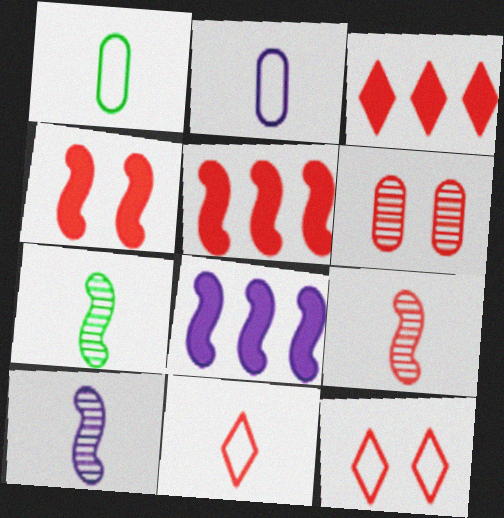[[4, 6, 12], 
[5, 6, 11], 
[7, 9, 10]]